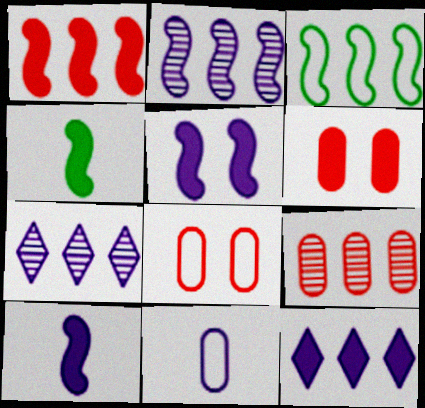[[1, 2, 3], 
[1, 4, 5], 
[3, 9, 12], 
[4, 6, 12], 
[4, 7, 8], 
[5, 7, 11]]